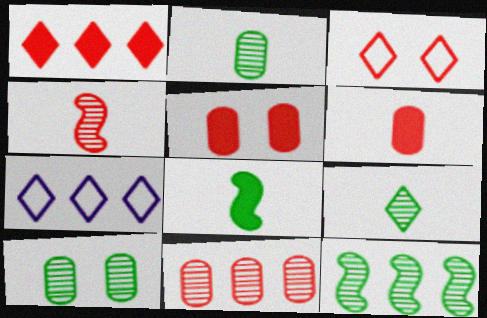[[9, 10, 12]]